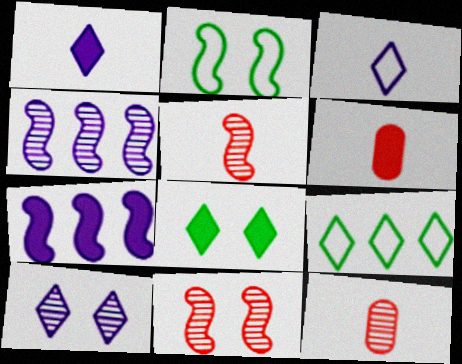[[2, 5, 7], 
[6, 7, 8]]